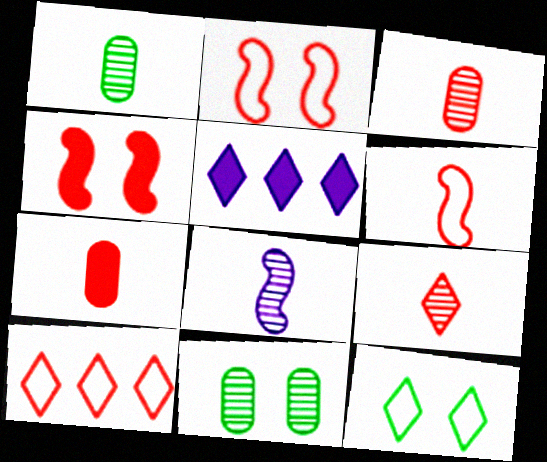[[1, 2, 5], 
[1, 8, 9], 
[3, 4, 10], 
[5, 6, 11], 
[5, 9, 12], 
[6, 7, 9]]